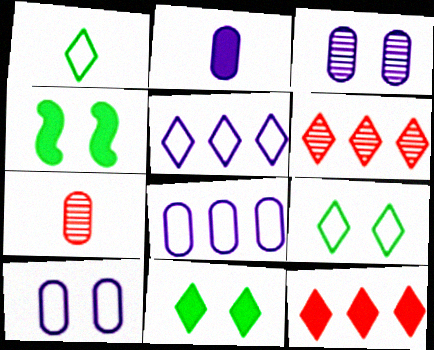[[2, 3, 8], 
[2, 4, 12], 
[4, 5, 7]]